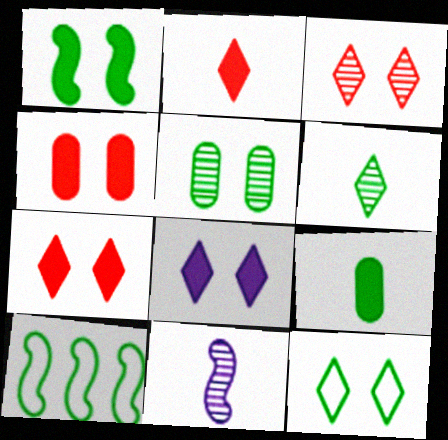[[1, 4, 8], 
[1, 5, 12], 
[3, 8, 12]]